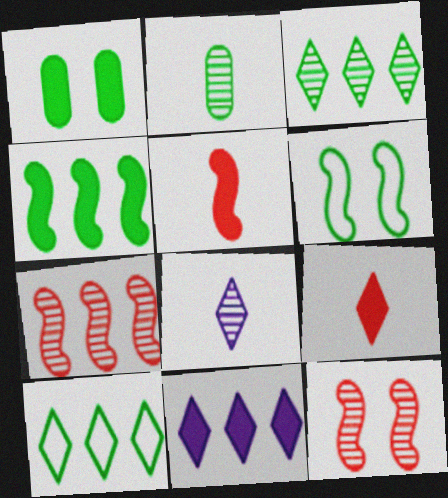[[1, 5, 11]]